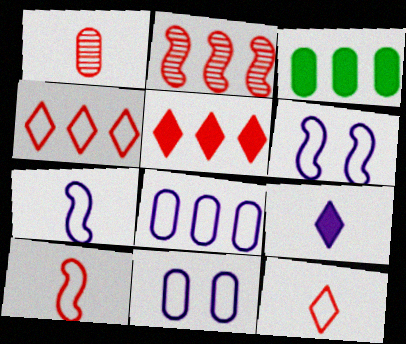[[1, 3, 11]]